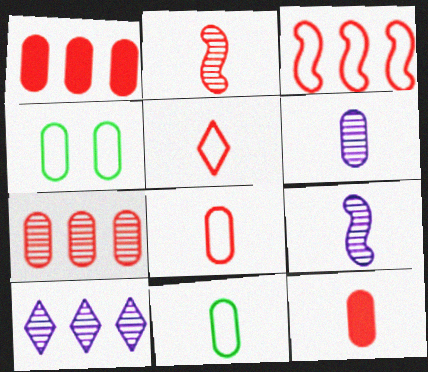[[1, 4, 6], 
[2, 5, 12], 
[6, 11, 12]]